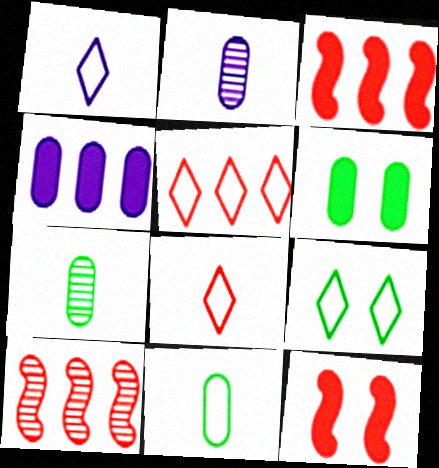[[1, 5, 9], 
[1, 6, 10], 
[2, 3, 9]]